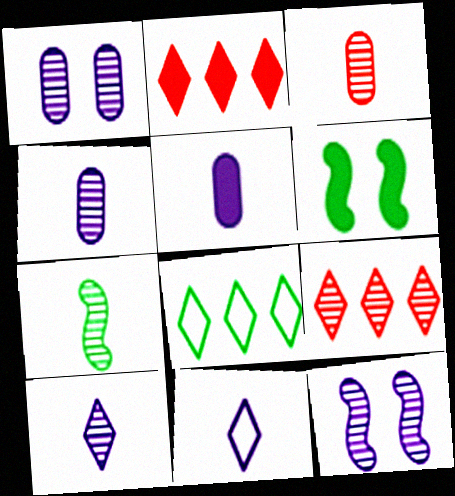[[1, 7, 9], 
[2, 5, 6], 
[3, 7, 10]]